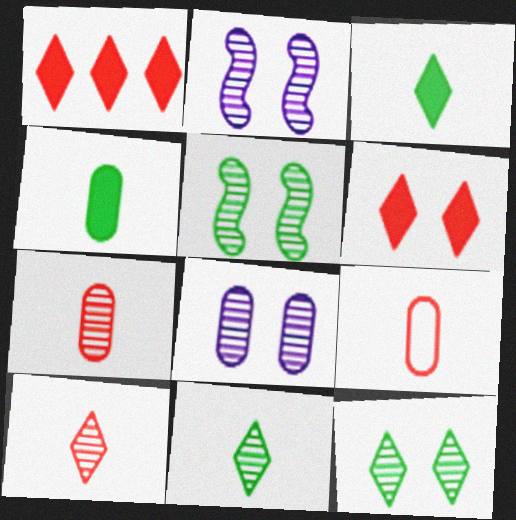[]